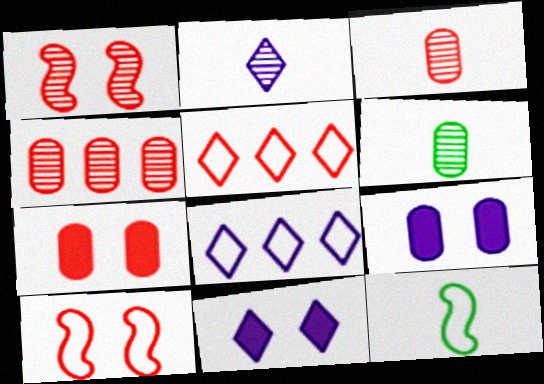[[2, 8, 11], 
[4, 11, 12]]